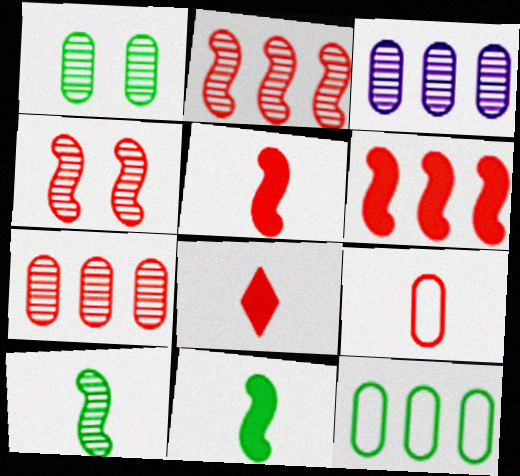[]